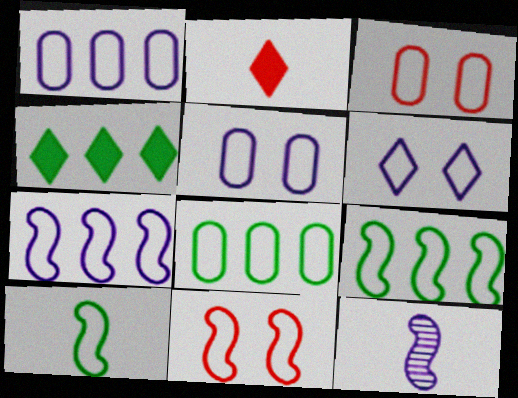[[3, 4, 12], 
[7, 10, 11]]